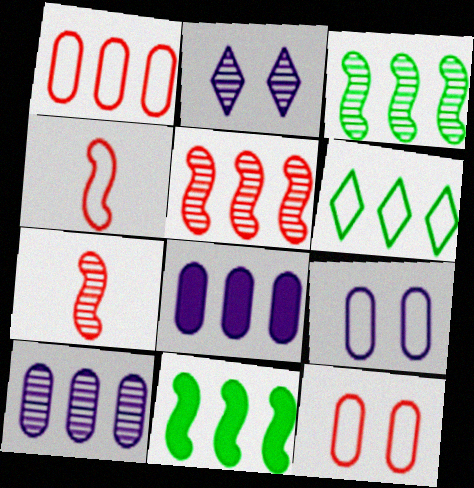[[4, 6, 9], 
[5, 6, 8]]